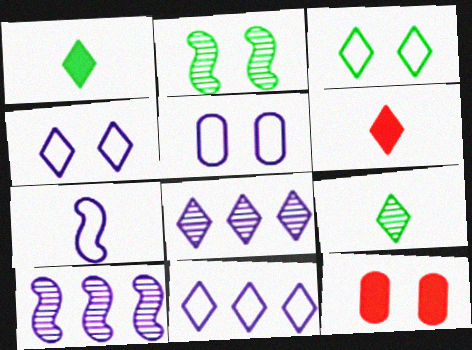[[2, 4, 12], 
[3, 6, 8], 
[5, 7, 11]]